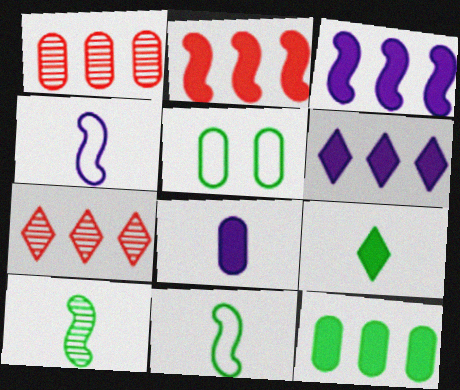[[1, 5, 8], 
[2, 6, 12]]